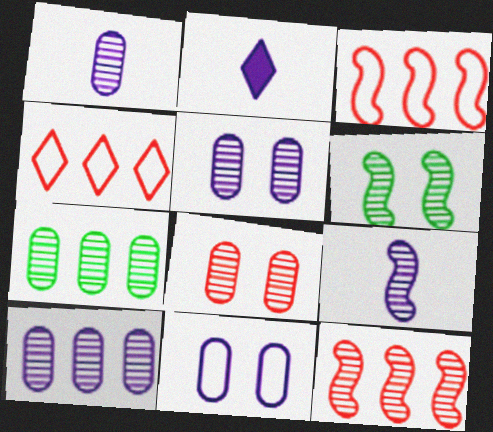[[1, 5, 10], 
[1, 7, 8], 
[6, 9, 12]]